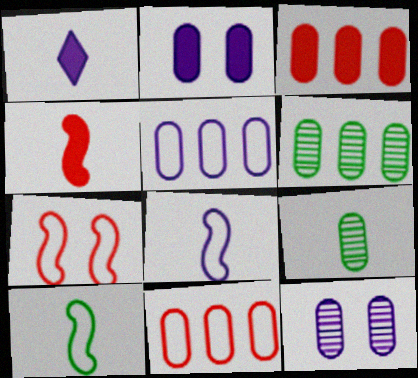[[1, 6, 7], 
[2, 9, 11], 
[3, 5, 6]]